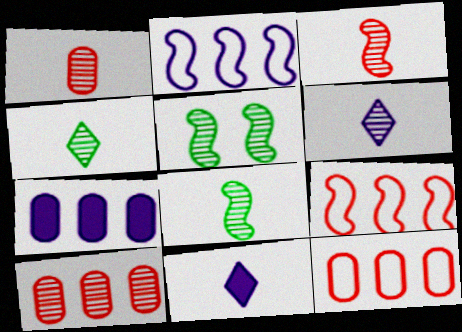[[1, 6, 8], 
[5, 6, 10], 
[5, 11, 12]]